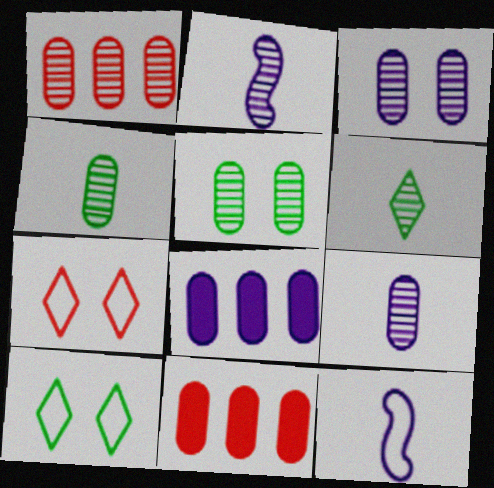[[1, 3, 4], 
[1, 5, 9], 
[2, 10, 11]]